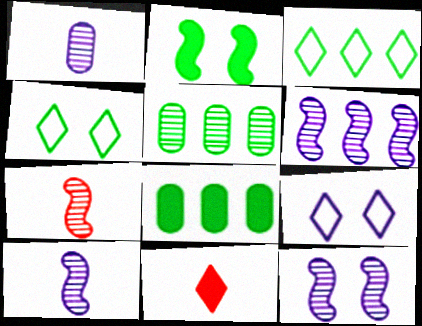[[6, 10, 12], 
[7, 8, 9]]